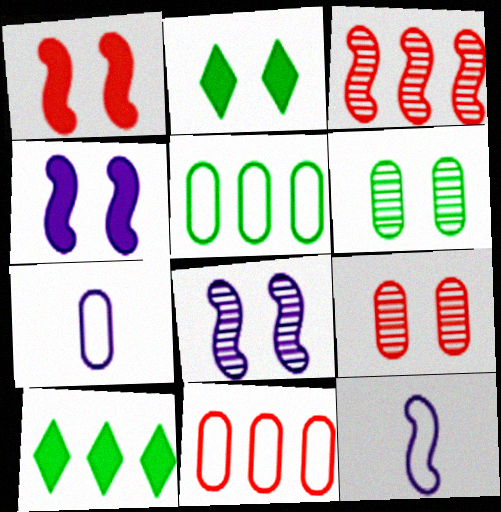[[2, 3, 7], 
[9, 10, 12]]